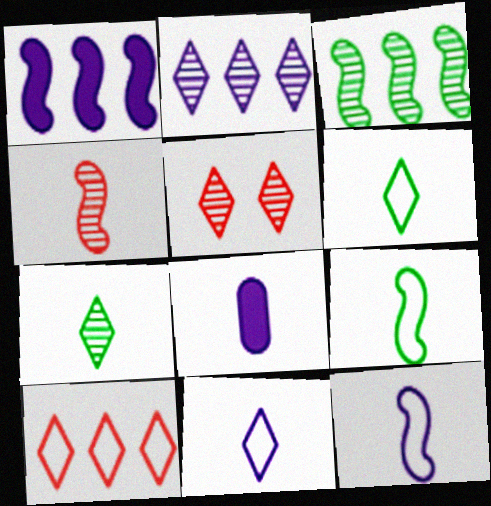[[2, 5, 7], 
[4, 6, 8]]